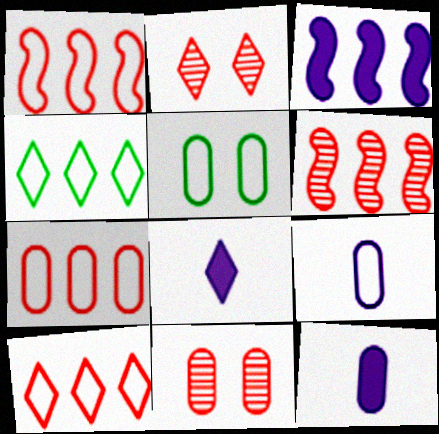[[1, 7, 10], 
[2, 4, 8], 
[5, 6, 8], 
[5, 7, 9]]